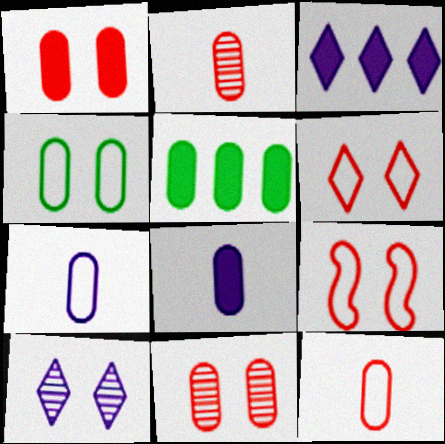[[1, 5, 8], 
[5, 7, 11]]